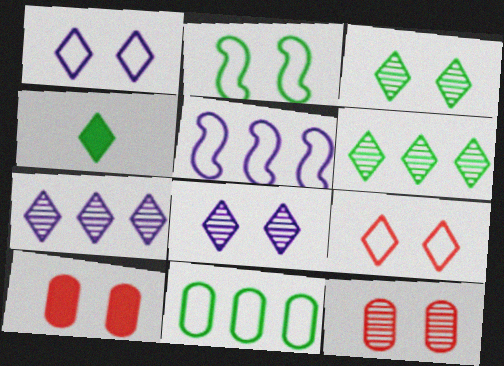[[2, 8, 10], 
[4, 5, 12], 
[4, 7, 9]]